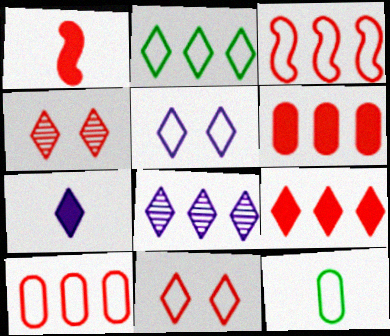[[1, 4, 10], 
[2, 4, 7], 
[2, 8, 9], 
[3, 5, 12], 
[5, 7, 8]]